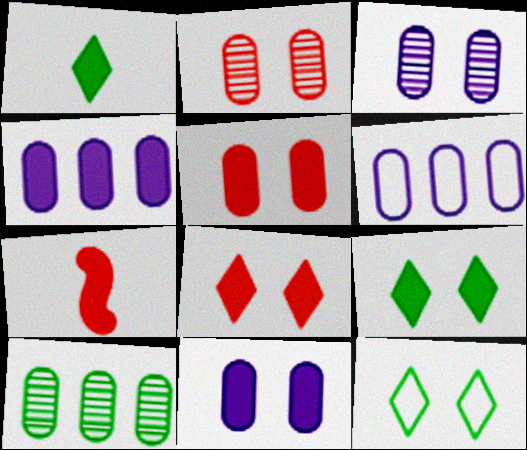[[4, 7, 9]]